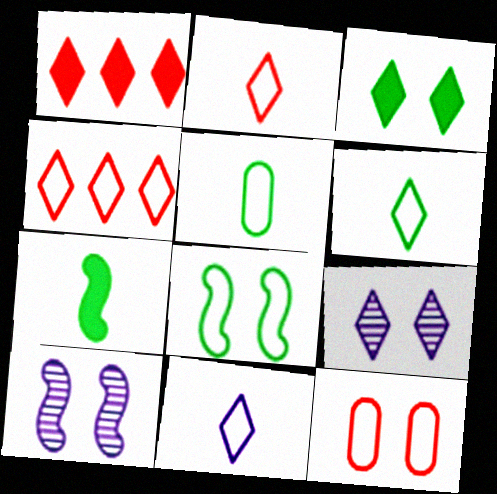[[1, 5, 10], 
[1, 6, 9], 
[2, 6, 11], 
[3, 10, 12]]